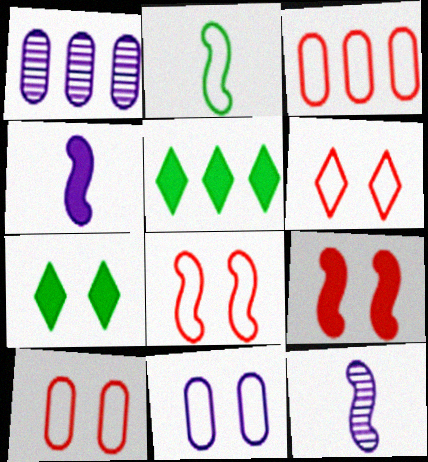[[3, 7, 12], 
[5, 10, 12], 
[6, 8, 10]]